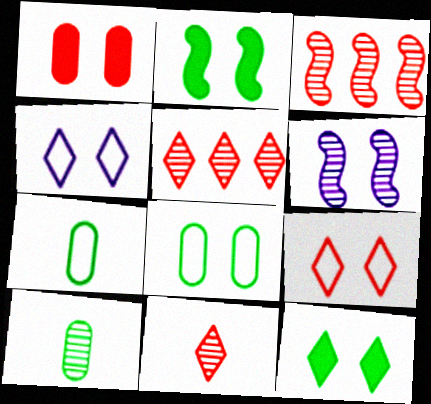[[5, 6, 10]]